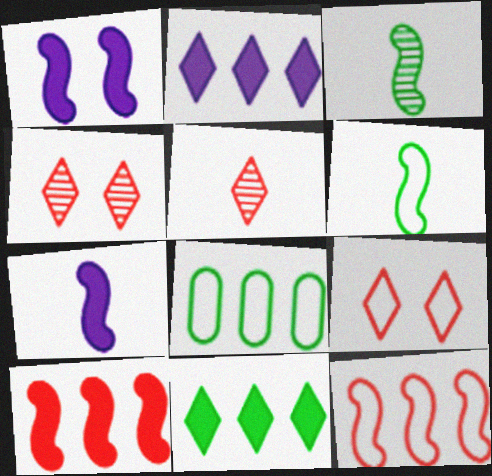[[1, 3, 12], 
[1, 5, 8], 
[4, 7, 8]]